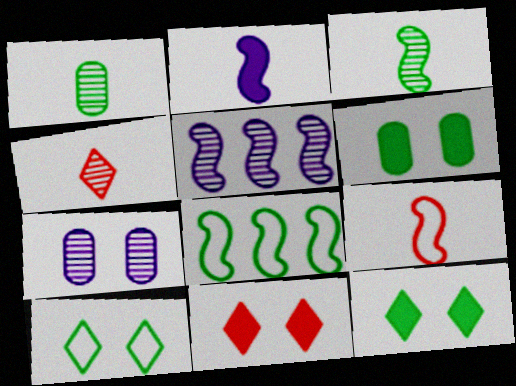[[1, 8, 12], 
[2, 3, 9]]